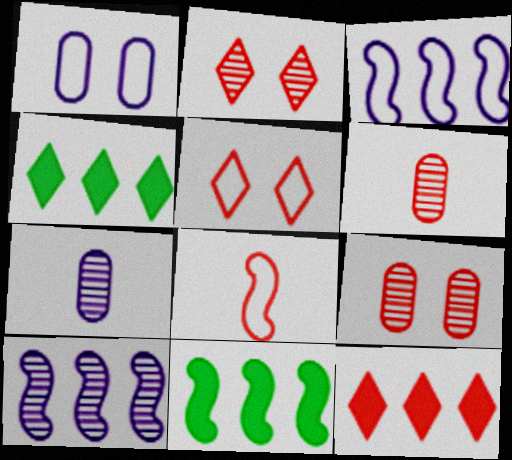[[5, 7, 11], 
[8, 9, 12]]